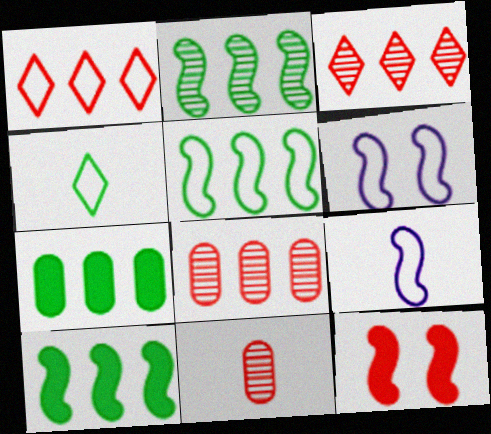[[1, 11, 12], 
[2, 5, 10], 
[2, 9, 12]]